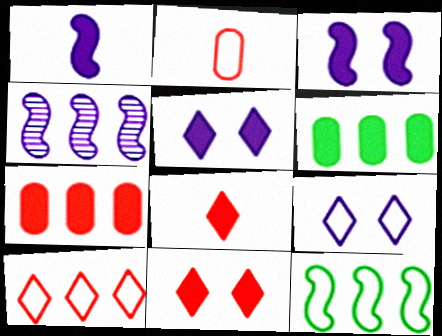[[1, 6, 11], 
[2, 9, 12], 
[3, 6, 8], 
[4, 6, 10]]